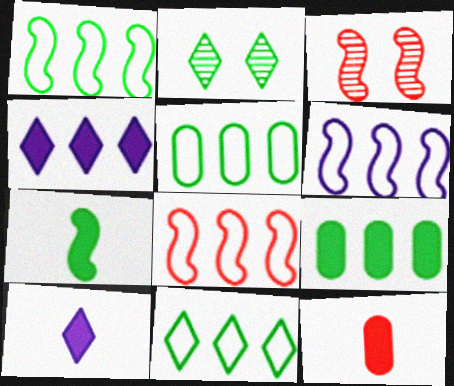[[1, 5, 11], 
[1, 6, 8], 
[2, 5, 7], 
[2, 6, 12], 
[3, 5, 10], 
[3, 6, 7], 
[7, 10, 12]]